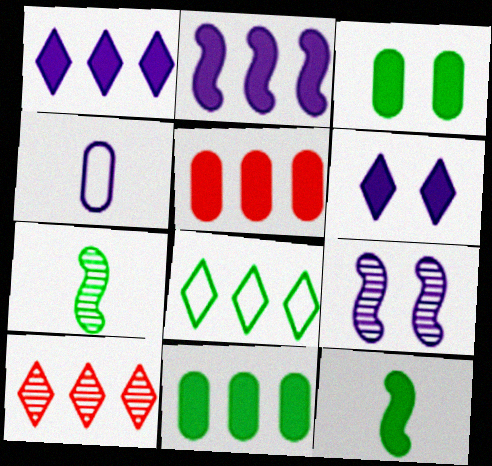[[1, 4, 9], 
[1, 8, 10], 
[3, 7, 8], 
[5, 6, 12]]